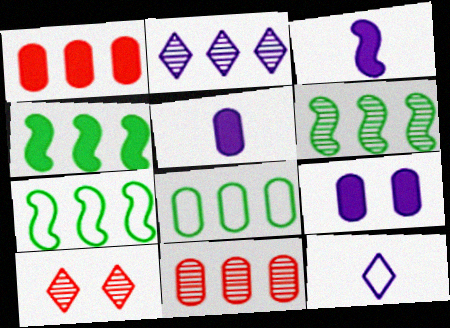[[1, 2, 7], 
[2, 6, 11], 
[3, 8, 10], 
[4, 6, 7], 
[5, 7, 10]]